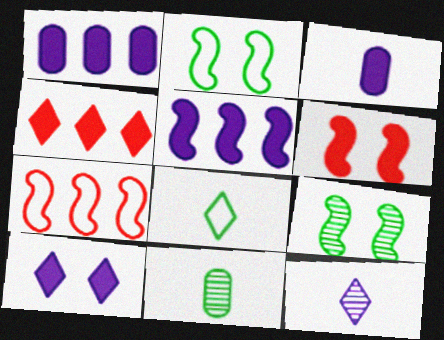[[3, 5, 10], 
[7, 10, 11]]